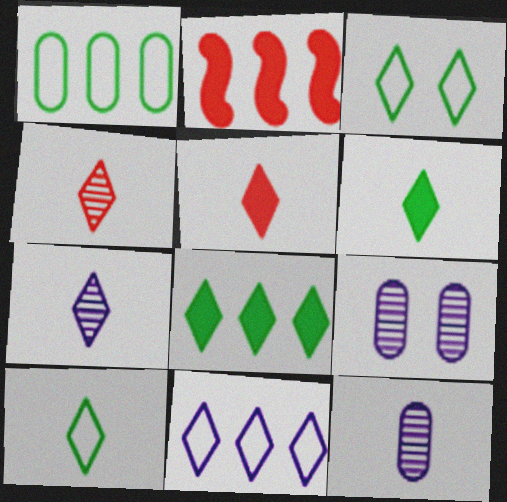[[2, 3, 12], 
[2, 9, 10], 
[5, 7, 10]]